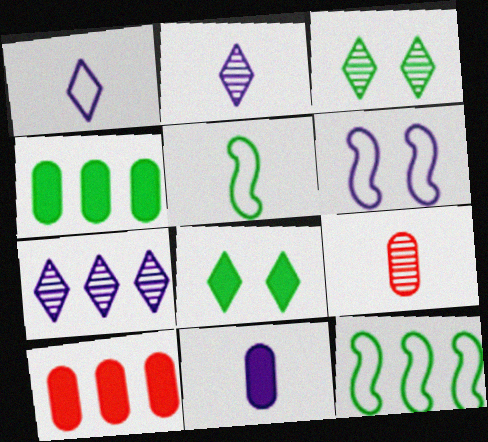[[3, 4, 5], 
[6, 7, 11], 
[7, 10, 12]]